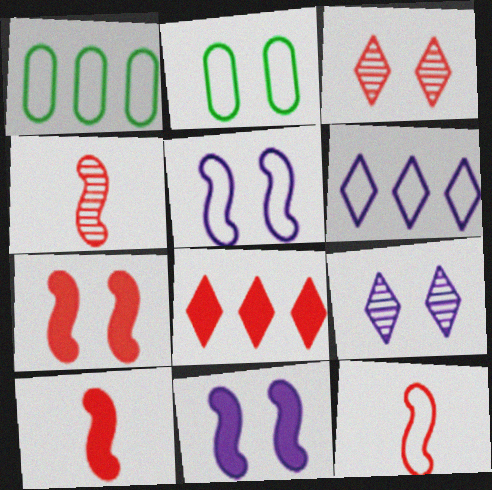[[1, 9, 10], 
[2, 3, 11], 
[2, 6, 12], 
[2, 7, 9], 
[4, 10, 12]]